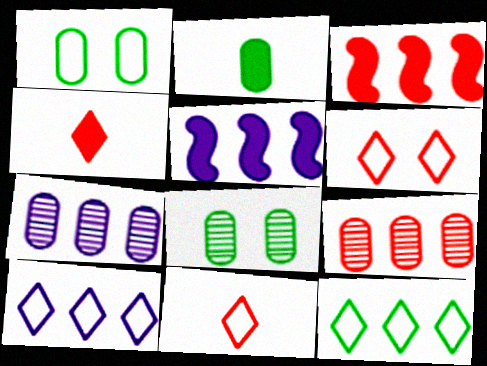[[3, 7, 12], 
[5, 7, 10], 
[5, 8, 11], 
[5, 9, 12]]